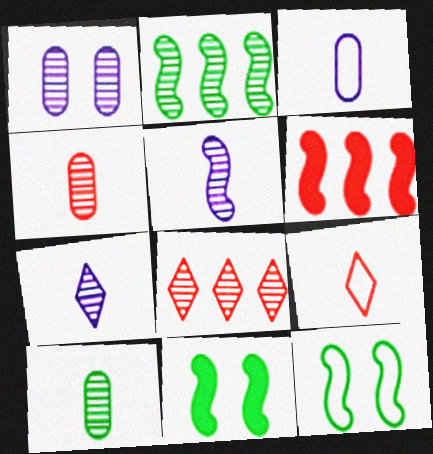[[3, 8, 11], 
[5, 6, 12]]